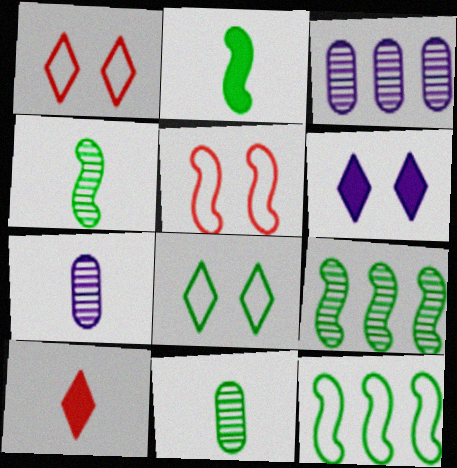[[1, 2, 3]]